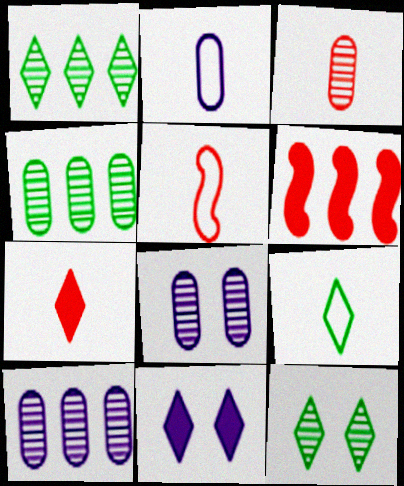[[2, 5, 9], 
[2, 6, 12], 
[3, 4, 8], 
[3, 5, 7], 
[4, 5, 11], 
[6, 8, 9]]